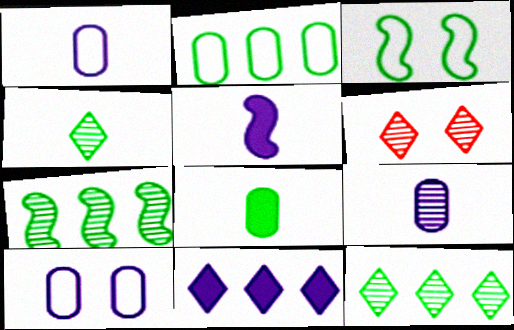[[2, 5, 6], 
[3, 8, 12], 
[6, 7, 9]]